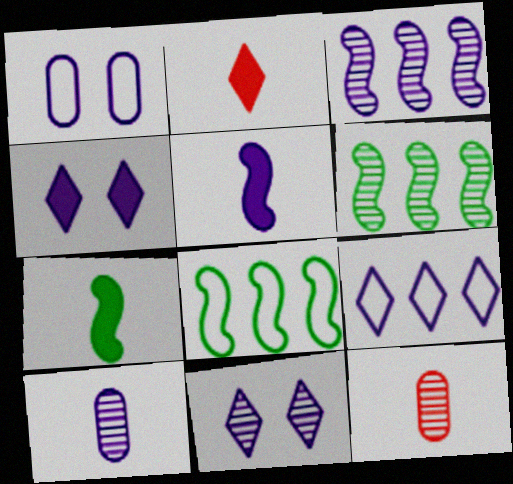[[1, 2, 6], 
[3, 10, 11], 
[4, 8, 12], 
[6, 11, 12]]